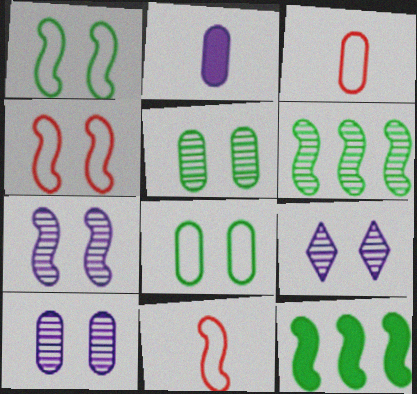[[3, 9, 12], 
[7, 9, 10], 
[7, 11, 12]]